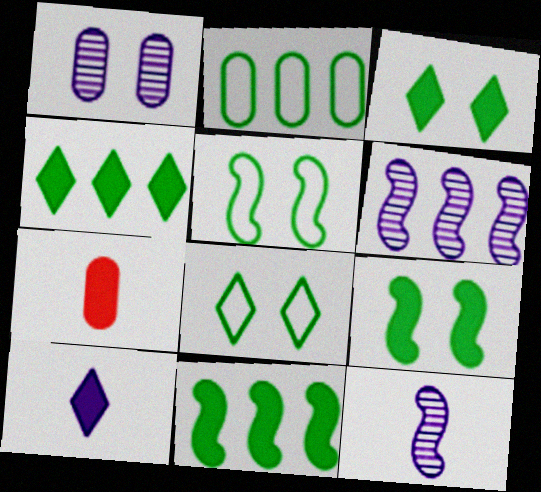[[1, 2, 7], 
[6, 7, 8]]